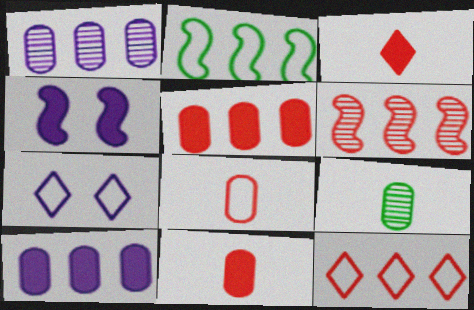[[2, 7, 8], 
[4, 9, 12], 
[5, 6, 12]]